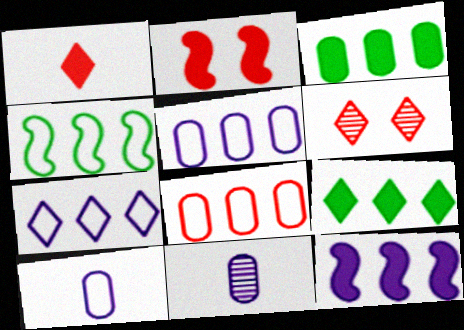[[4, 7, 8]]